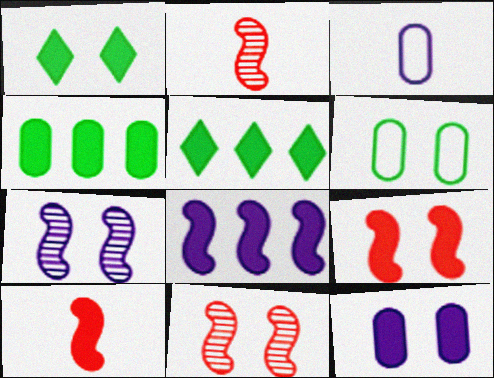[[1, 9, 12], 
[3, 5, 11], 
[5, 10, 12]]